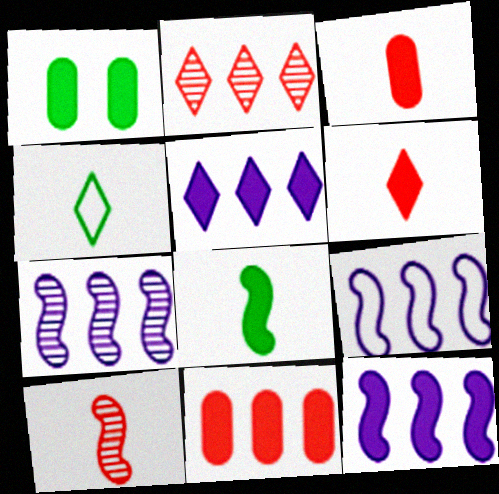[[1, 6, 12], 
[7, 9, 12]]